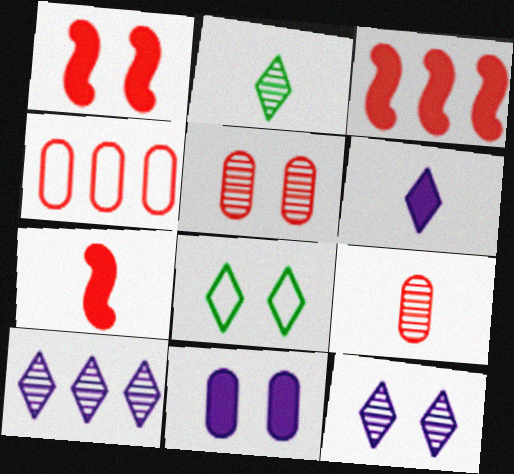[[1, 3, 7]]